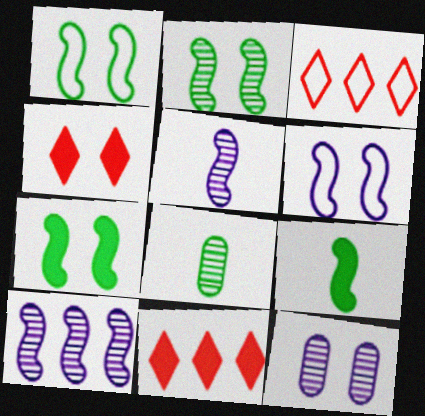[[1, 2, 7], 
[1, 4, 12], 
[3, 9, 12], 
[6, 8, 11]]